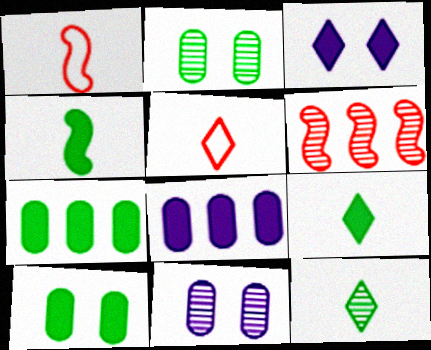[[6, 11, 12]]